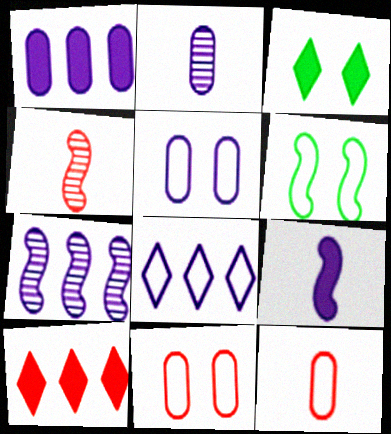[[1, 2, 5], 
[1, 7, 8], 
[2, 6, 10], 
[3, 7, 12], 
[4, 10, 11], 
[6, 8, 12]]